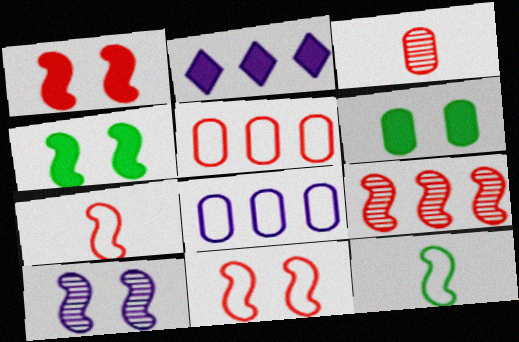[[1, 7, 9], 
[3, 6, 8], 
[4, 10, 11]]